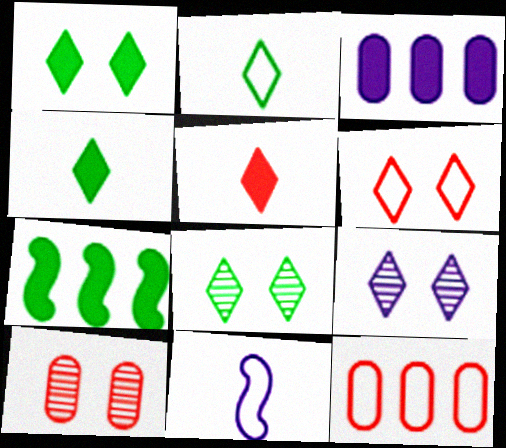[[1, 6, 9], 
[3, 9, 11]]